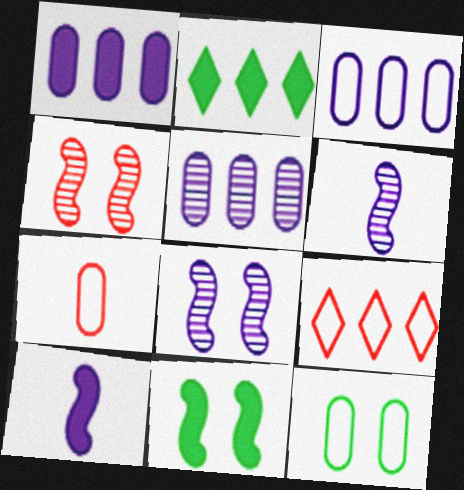[[1, 3, 5], 
[2, 7, 8], 
[3, 7, 12]]